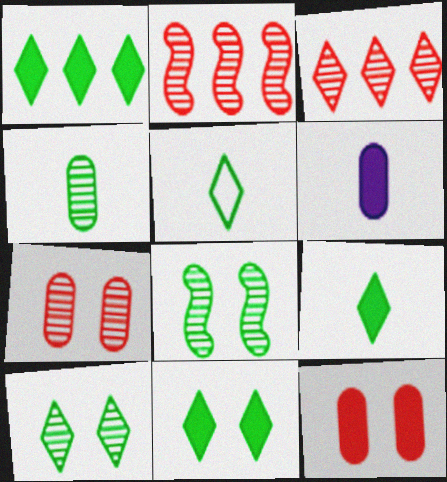[[1, 5, 10], 
[1, 9, 11]]